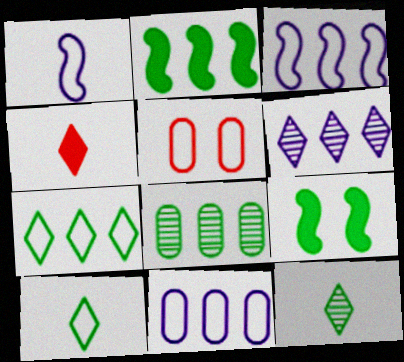[[1, 5, 7], 
[2, 7, 8], 
[3, 5, 10], 
[8, 9, 10]]